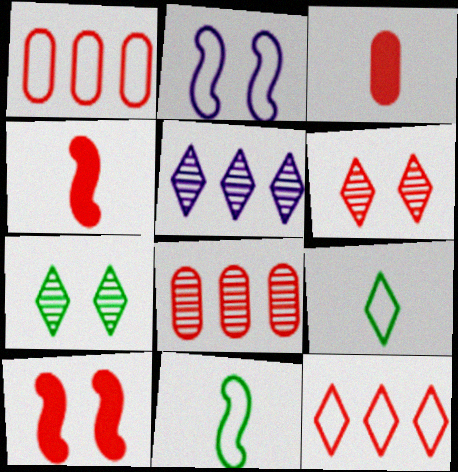[[1, 2, 9], 
[1, 4, 6]]